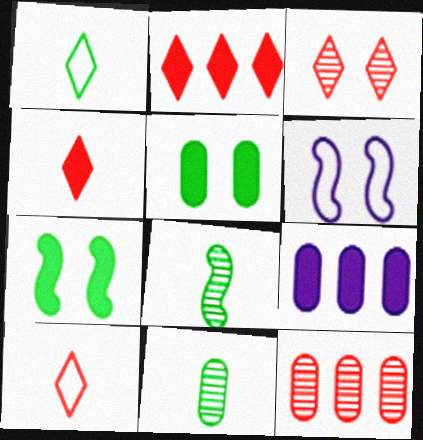[[2, 3, 10], 
[2, 6, 11], 
[3, 5, 6], 
[4, 7, 9]]